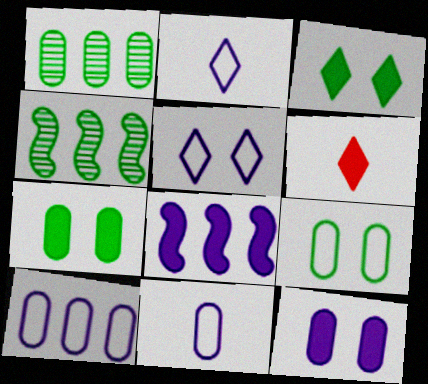[[6, 7, 8]]